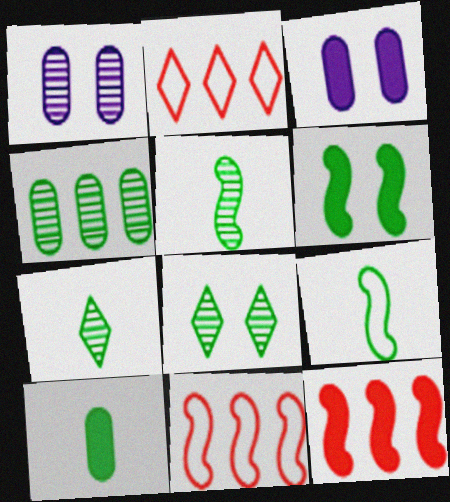[[2, 3, 5], 
[3, 7, 11], 
[4, 5, 8], 
[7, 9, 10]]